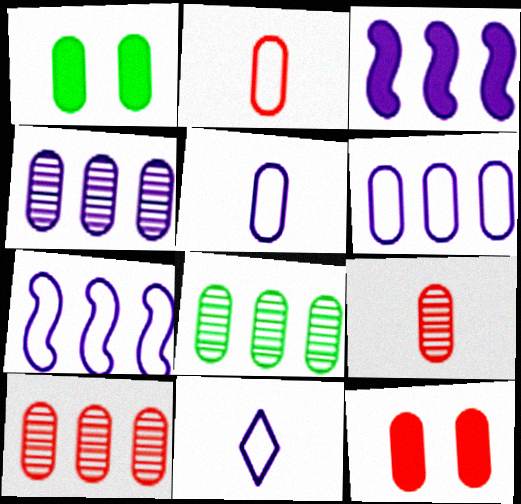[[1, 2, 4], 
[1, 5, 10], 
[1, 6, 9], 
[2, 10, 12], 
[4, 8, 10], 
[5, 8, 12]]